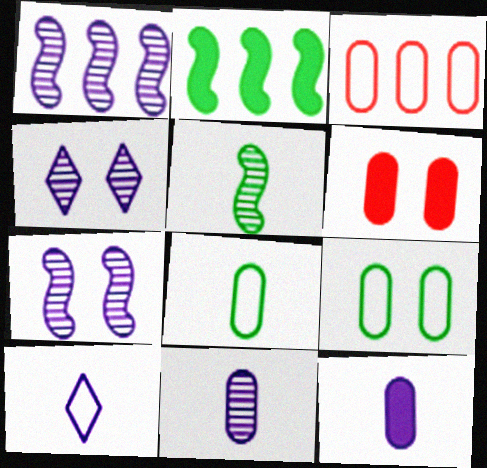[[1, 4, 11]]